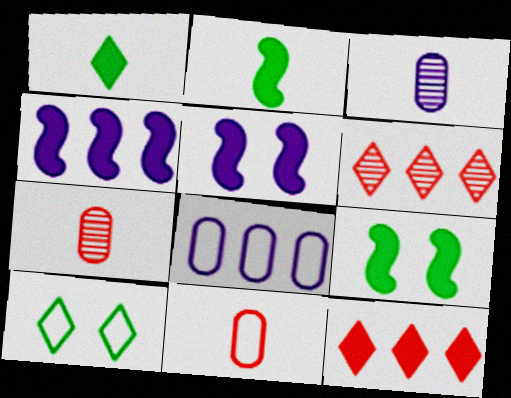[[4, 7, 10]]